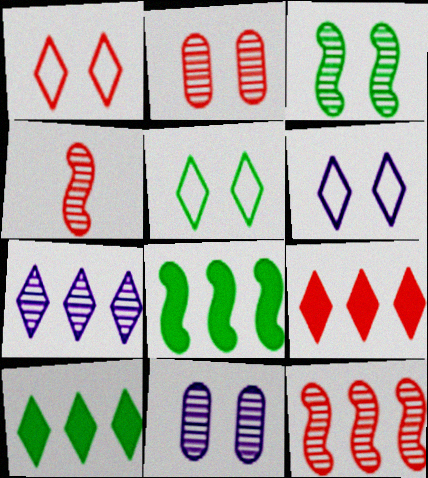[[1, 5, 6]]